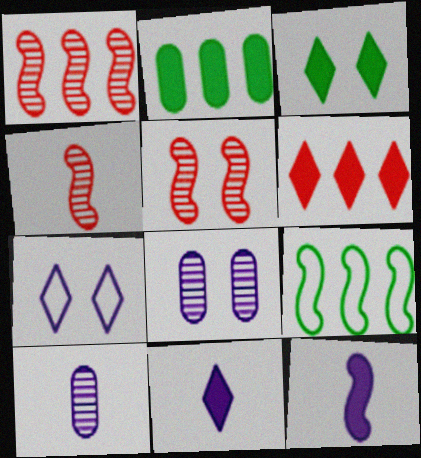[[1, 4, 5], 
[2, 4, 7], 
[3, 6, 11], 
[5, 9, 12]]